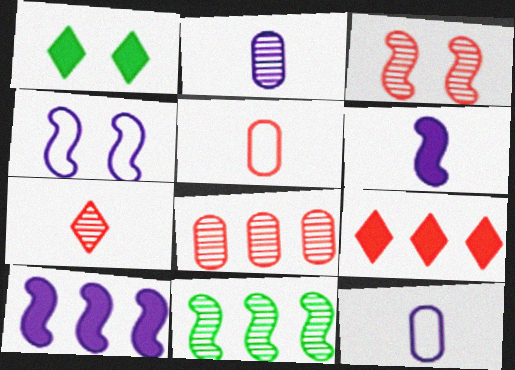[[3, 5, 9], 
[3, 7, 8]]